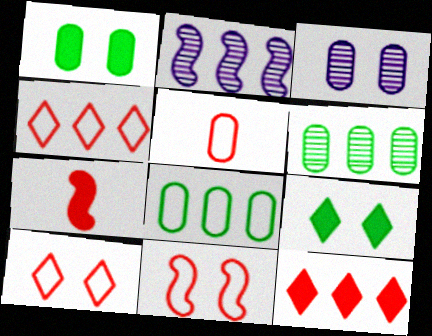[[2, 5, 9], 
[2, 8, 12], 
[3, 9, 11], 
[4, 5, 11]]